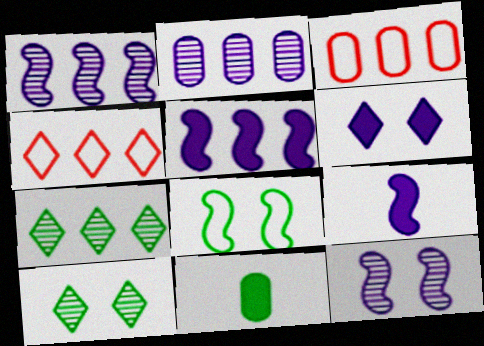[[3, 5, 7], 
[3, 9, 10], 
[4, 11, 12], 
[7, 8, 11]]